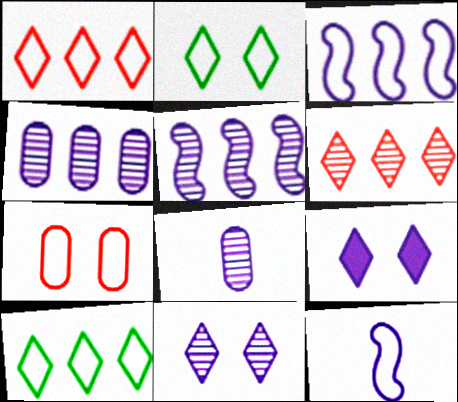[[3, 8, 9], 
[4, 9, 12], 
[5, 8, 11], 
[7, 10, 12]]